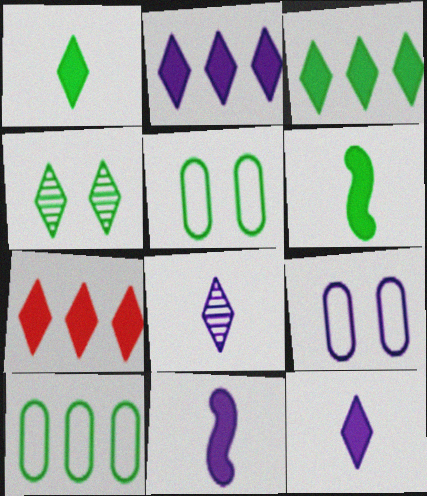[[2, 3, 7], 
[4, 6, 10]]